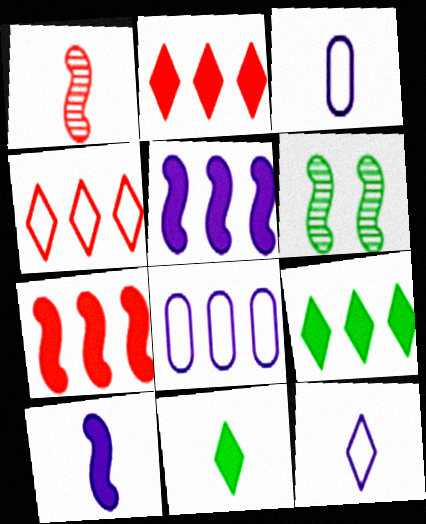[[1, 3, 11], 
[2, 3, 6]]